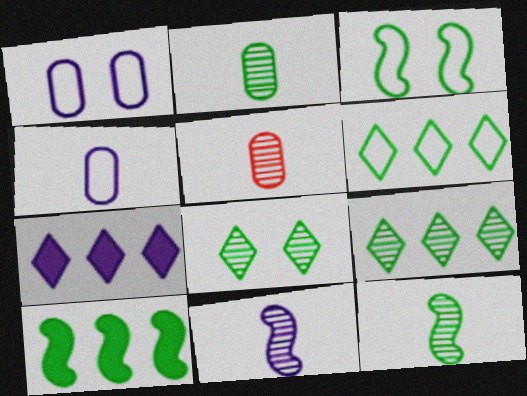[[1, 7, 11], 
[3, 5, 7], 
[3, 10, 12]]